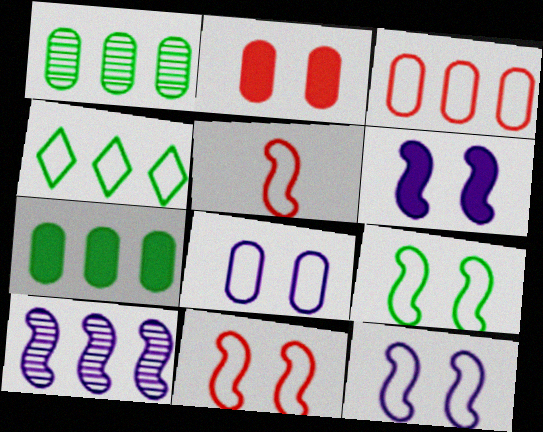[[4, 5, 8], 
[9, 11, 12]]